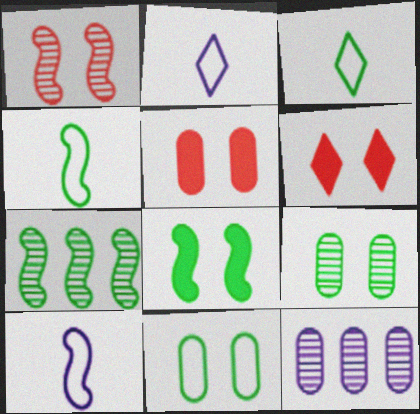[[2, 5, 7], 
[4, 6, 12], 
[4, 7, 8]]